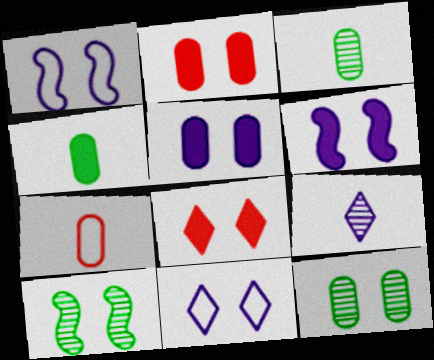[[1, 8, 12], 
[2, 10, 11]]